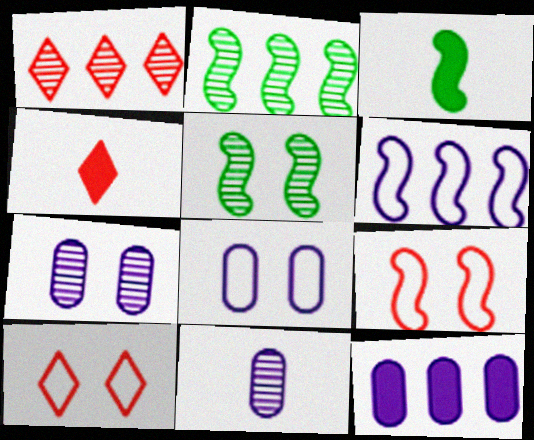[[1, 3, 8], 
[1, 4, 10], 
[1, 5, 11], 
[2, 4, 8], 
[8, 11, 12]]